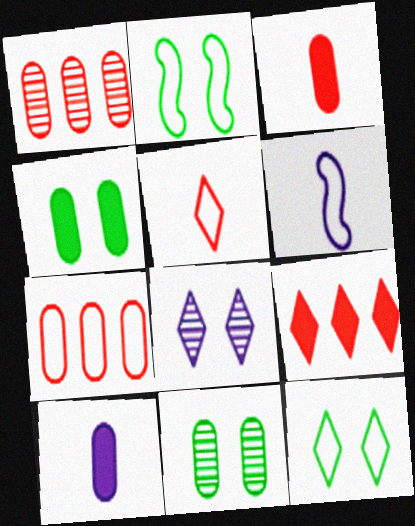[[6, 7, 12], 
[6, 9, 11], 
[7, 10, 11]]